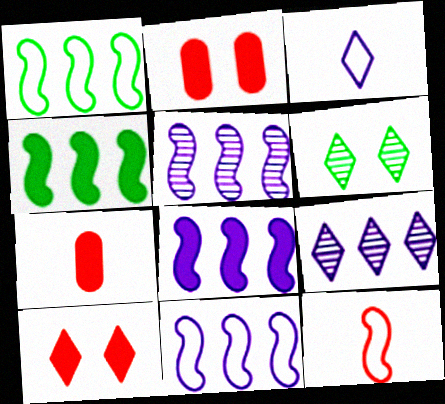[[5, 8, 11], 
[6, 7, 11]]